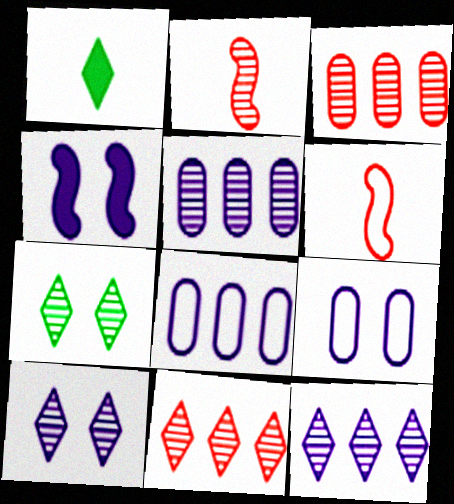[[2, 5, 7], 
[4, 9, 10]]